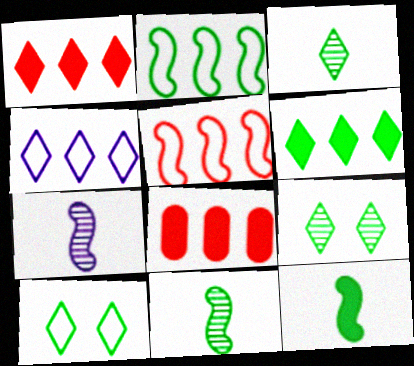[[3, 6, 10], 
[7, 8, 10]]